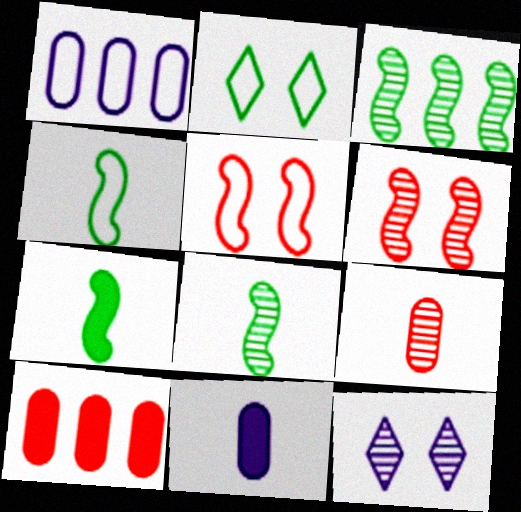[[3, 9, 12], 
[4, 7, 8], 
[4, 10, 12]]